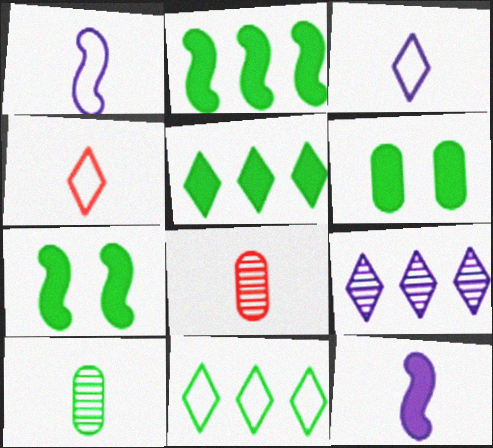[[4, 10, 12], 
[7, 10, 11]]